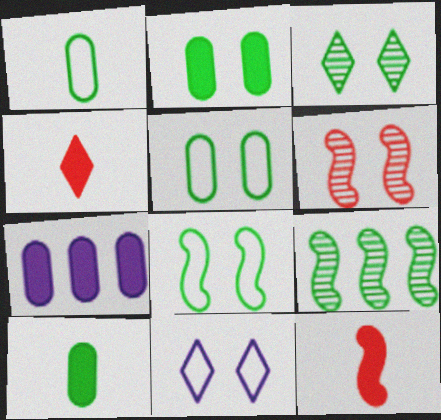[[2, 3, 8], 
[2, 6, 11]]